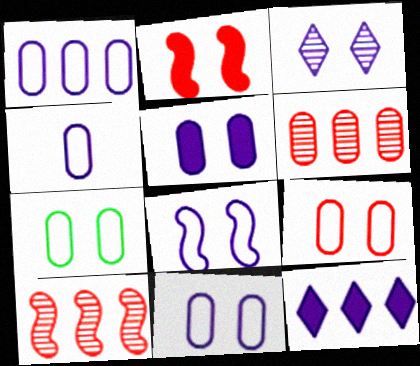[[1, 4, 11], 
[2, 3, 7], 
[3, 5, 8], 
[7, 9, 11]]